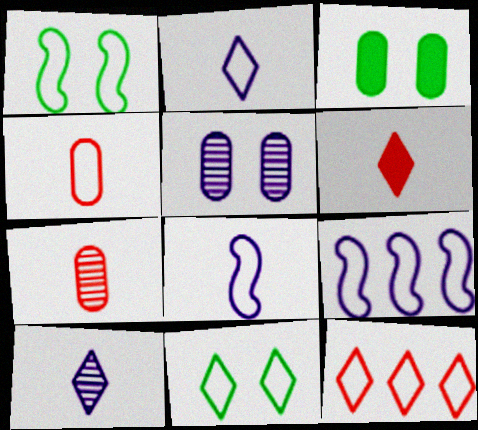[[2, 11, 12], 
[4, 9, 11]]